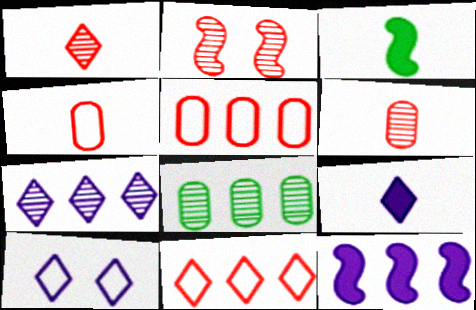[[7, 9, 10], 
[8, 11, 12]]